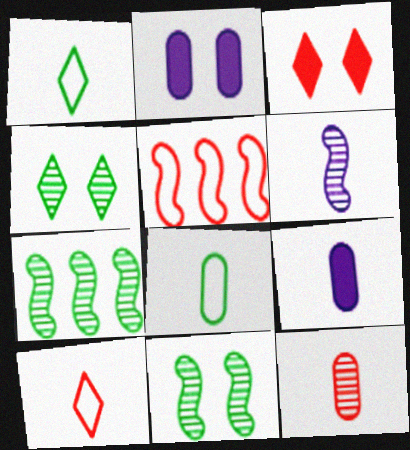[[2, 7, 10], 
[3, 5, 12], 
[4, 5, 9], 
[8, 9, 12]]